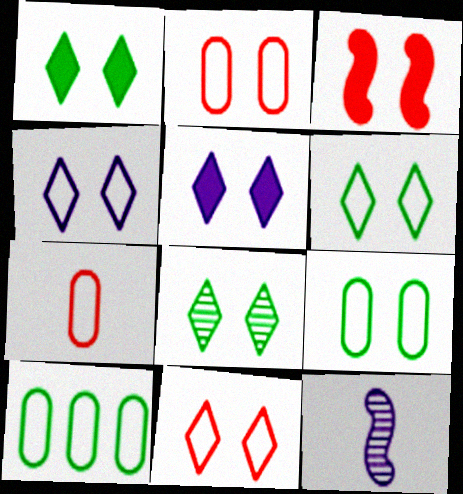[[1, 6, 8], 
[4, 6, 11], 
[5, 8, 11]]